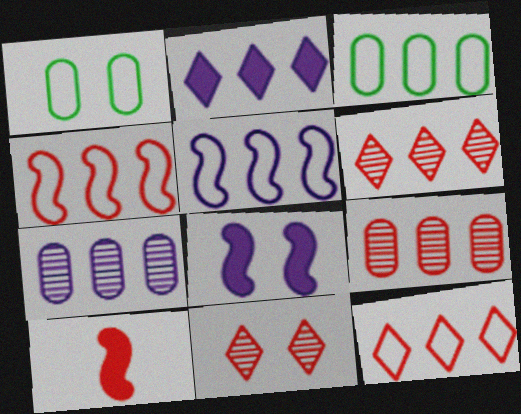[[1, 8, 11], 
[2, 5, 7], 
[3, 5, 12]]